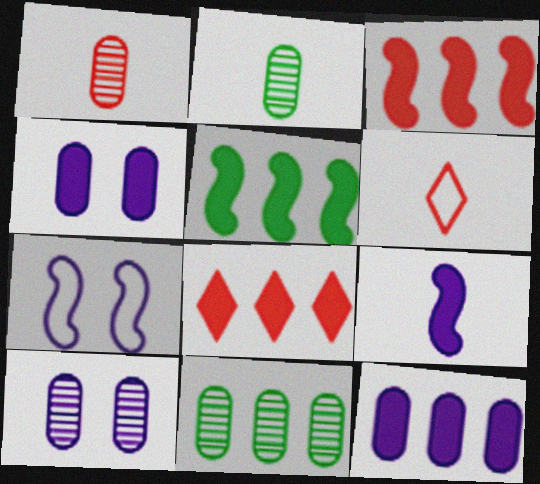[[1, 10, 11], 
[2, 6, 9], 
[2, 7, 8], 
[5, 6, 10], 
[5, 8, 12]]